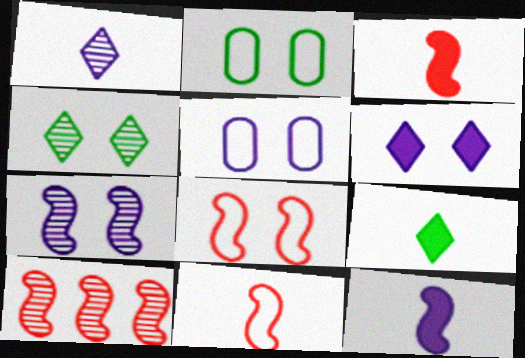[[3, 8, 10], 
[5, 6, 7], 
[5, 9, 10]]